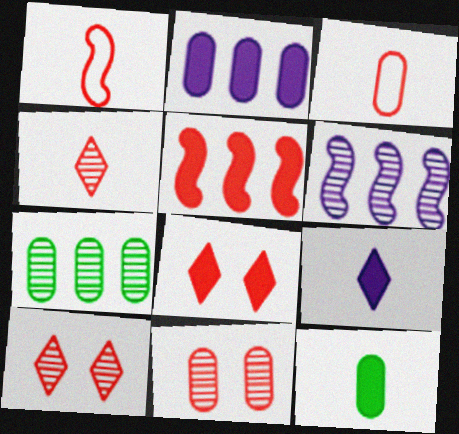[[3, 5, 10]]